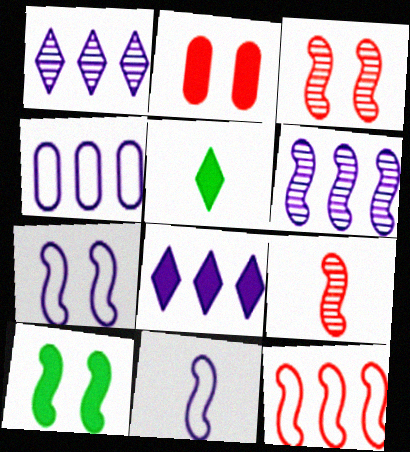[[3, 4, 5], 
[3, 7, 10], 
[4, 6, 8]]